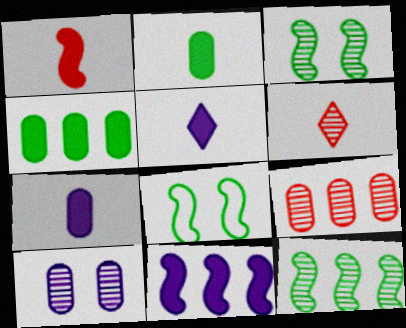[[1, 2, 5], 
[5, 8, 9], 
[6, 10, 12]]